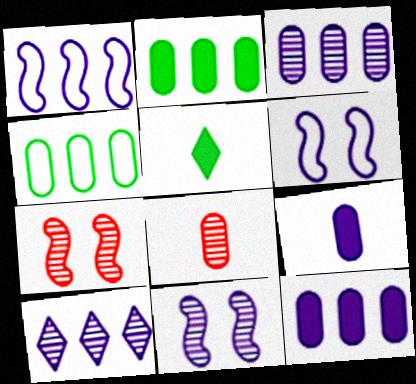[[1, 10, 12], 
[6, 9, 10]]